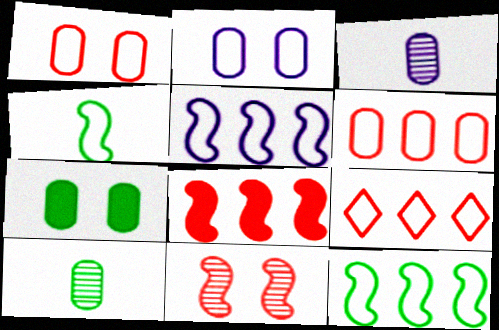[[2, 4, 9], 
[3, 6, 7]]